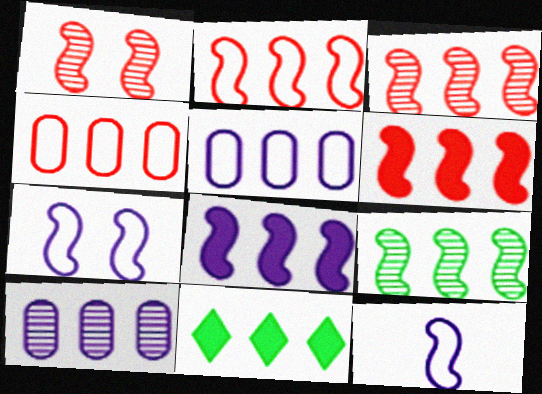[[2, 3, 6], 
[2, 8, 9], 
[2, 10, 11], 
[3, 5, 11]]